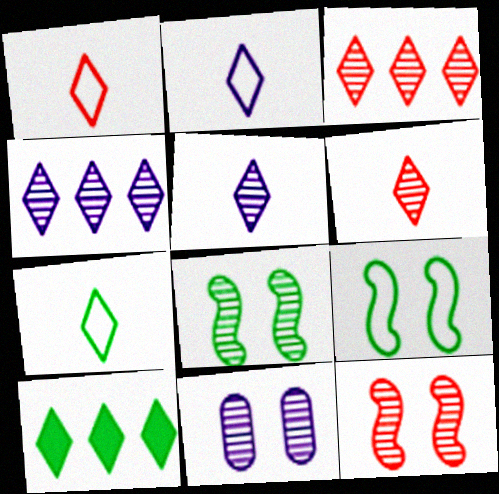[[1, 2, 7]]